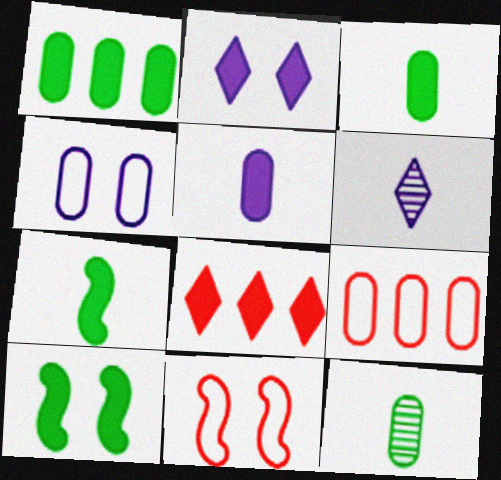[[1, 6, 11], 
[5, 8, 10], 
[6, 9, 10]]